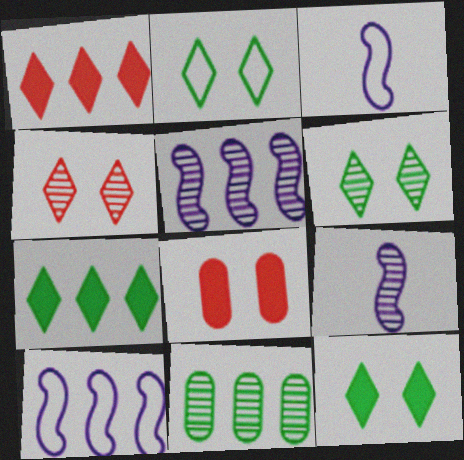[[1, 10, 11], 
[2, 6, 12], 
[4, 9, 11]]